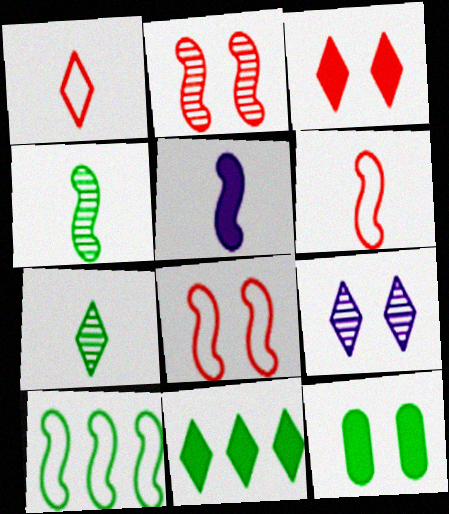[[1, 9, 11], 
[2, 5, 10], 
[4, 5, 6], 
[7, 10, 12], 
[8, 9, 12]]